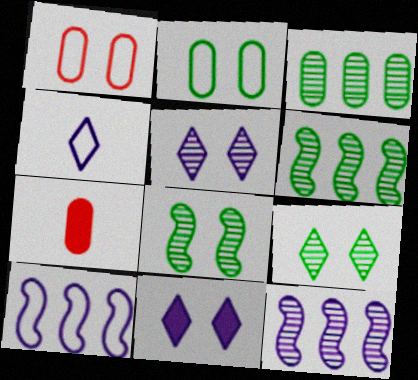[[1, 8, 11], 
[7, 9, 10]]